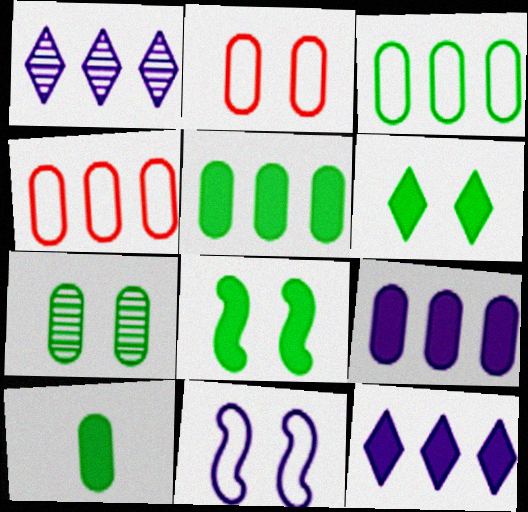[[3, 7, 10]]